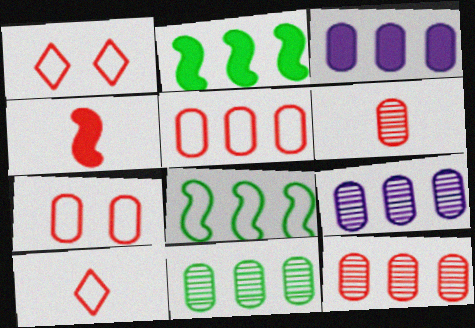[[1, 4, 12], 
[3, 5, 11], 
[4, 6, 10], 
[9, 11, 12]]